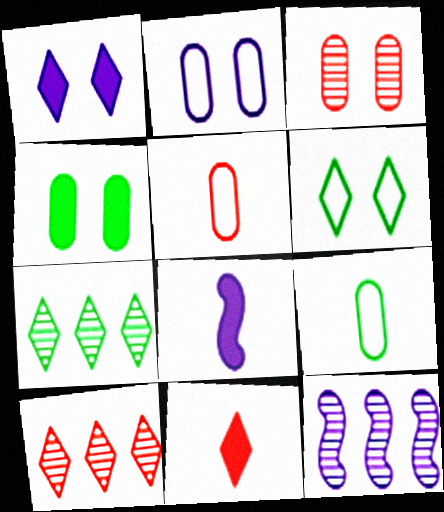[[2, 3, 4]]